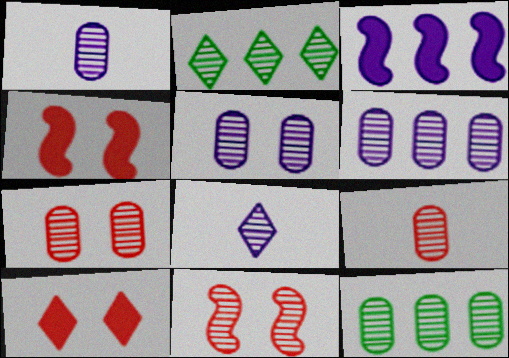[[1, 2, 11], 
[1, 5, 6], 
[1, 7, 12], 
[5, 9, 12], 
[8, 11, 12]]